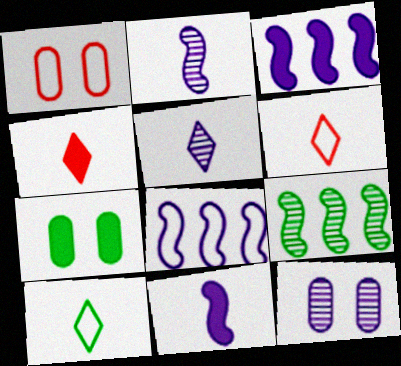[[1, 7, 12], 
[1, 8, 10], 
[3, 4, 7], 
[4, 5, 10], 
[7, 9, 10]]